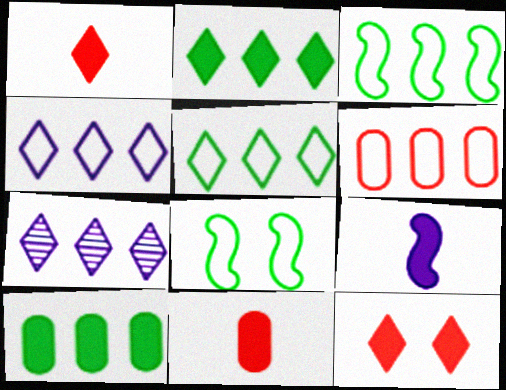[[3, 4, 6], 
[7, 8, 11], 
[9, 10, 12]]